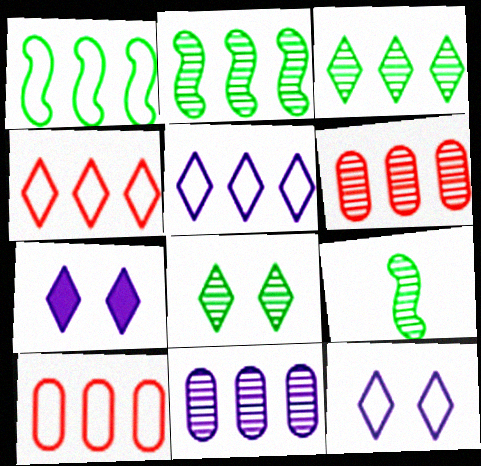[[1, 5, 10], 
[7, 9, 10]]